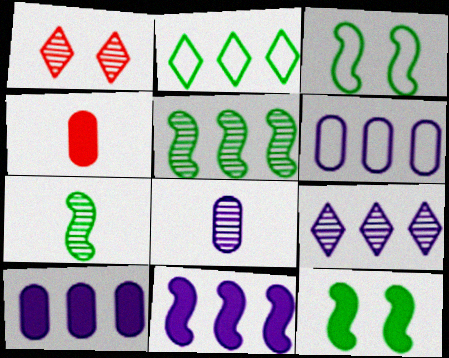[[1, 5, 8], 
[3, 4, 9], 
[6, 9, 11]]